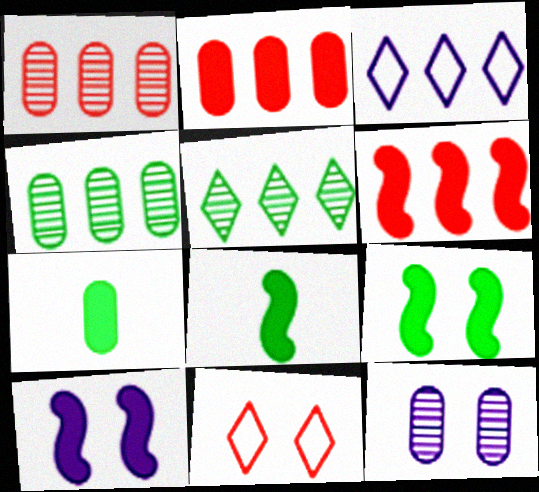[[3, 4, 6], 
[6, 8, 10], 
[9, 11, 12]]